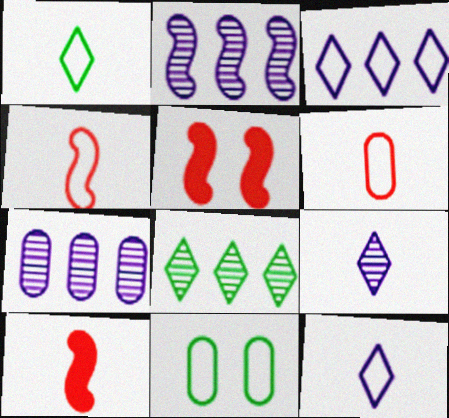[[1, 5, 7], 
[3, 4, 11]]